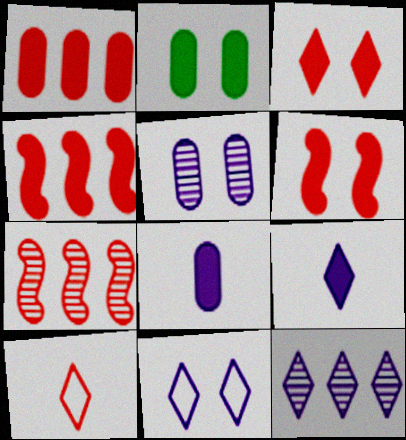[[1, 2, 8], 
[2, 4, 9], 
[9, 11, 12]]